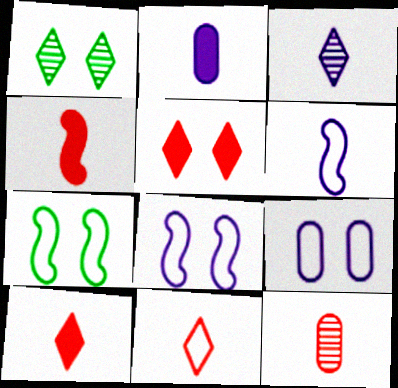[[2, 3, 6], 
[4, 11, 12]]